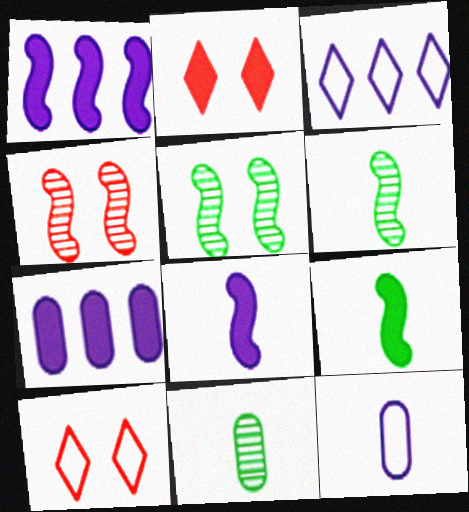[[1, 10, 11], 
[2, 7, 9], 
[6, 7, 10]]